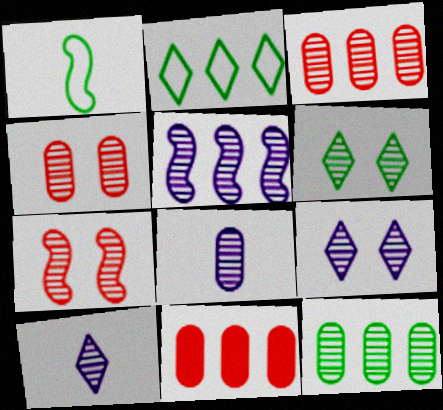[[1, 9, 11], 
[2, 5, 11], 
[4, 8, 12], 
[5, 8, 9], 
[7, 10, 12]]